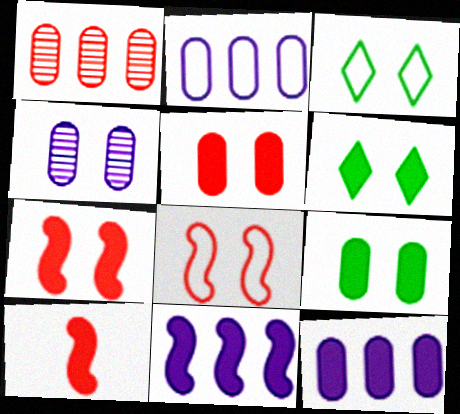[[3, 4, 7], 
[4, 6, 8], 
[6, 10, 12]]